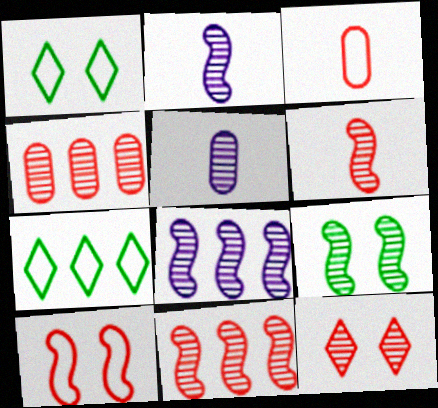[[2, 9, 11], 
[4, 6, 12], 
[6, 8, 9]]